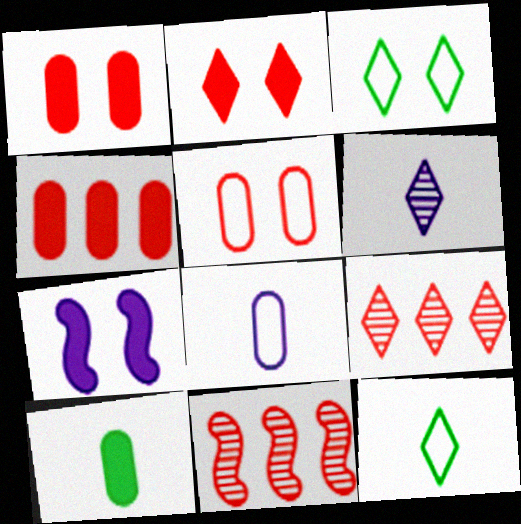[]